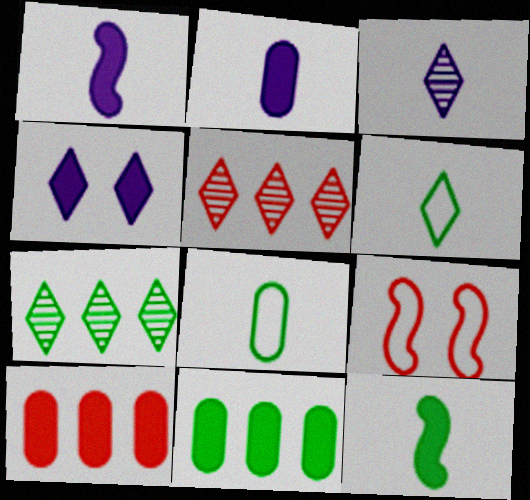[[2, 7, 9], 
[3, 9, 11], 
[4, 5, 6], 
[4, 10, 12]]